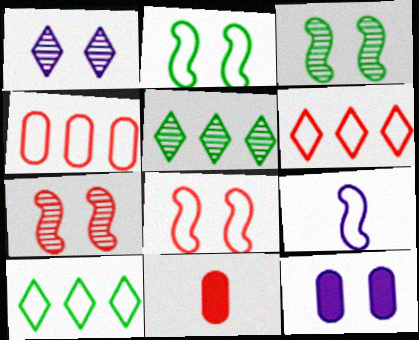[[6, 7, 11]]